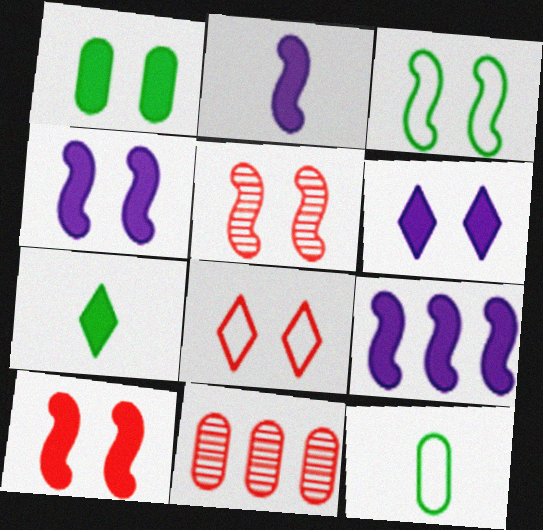[[1, 6, 10], 
[2, 4, 9], 
[3, 4, 5]]